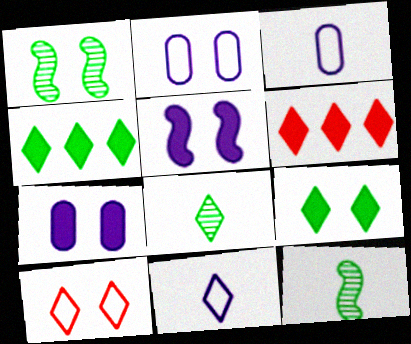[[1, 3, 6], 
[1, 7, 10], 
[2, 6, 12]]